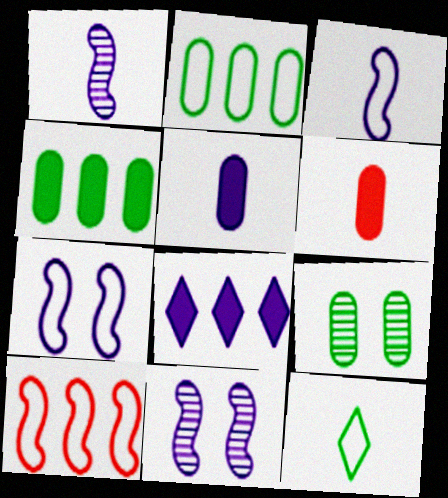[[1, 6, 12]]